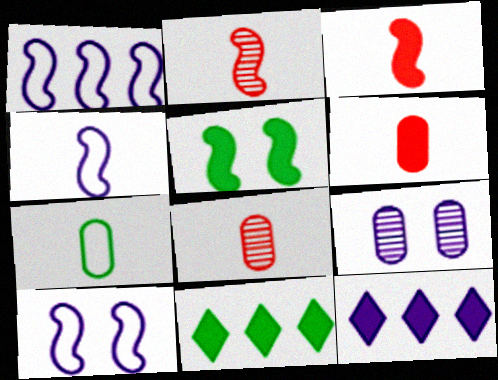[[1, 2, 5], 
[1, 4, 10], 
[4, 9, 12], 
[5, 6, 12], 
[8, 10, 11]]